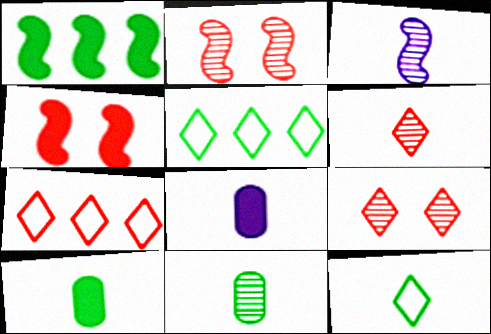[[2, 5, 8], 
[3, 6, 11]]